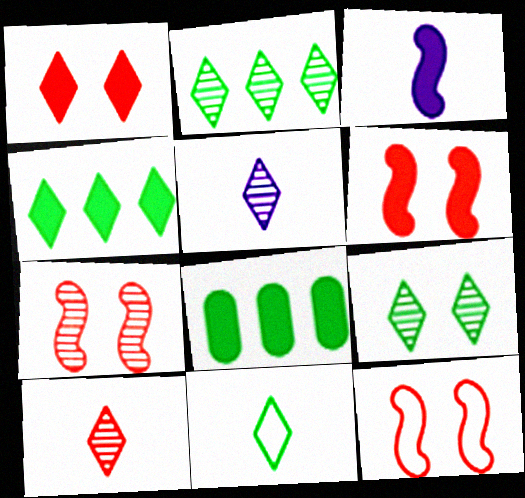[[1, 3, 8], 
[4, 9, 11], 
[5, 8, 12], 
[6, 7, 12]]